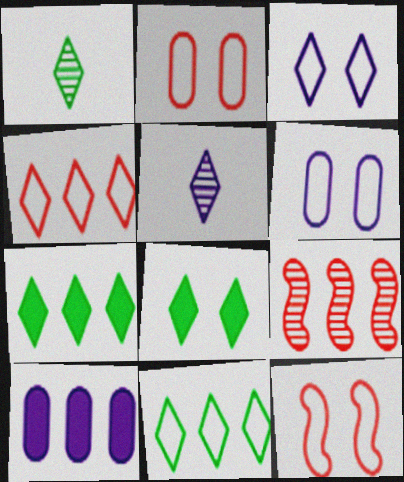[[1, 8, 11], 
[1, 10, 12], 
[4, 5, 8], 
[9, 10, 11]]